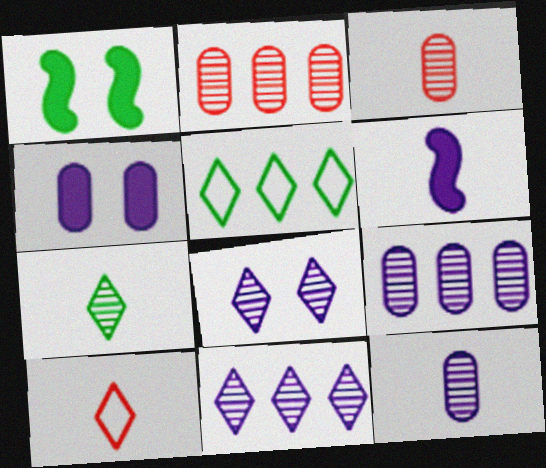[[1, 9, 10]]